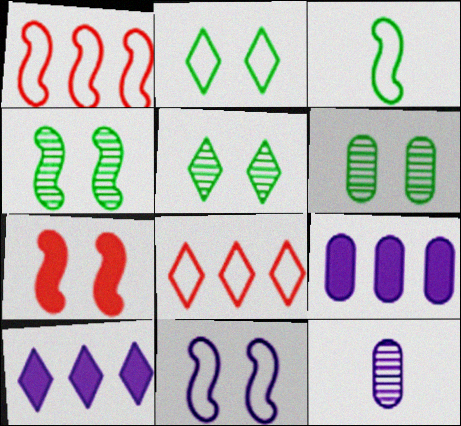[[1, 3, 11], 
[4, 5, 6], 
[4, 7, 11], 
[10, 11, 12]]